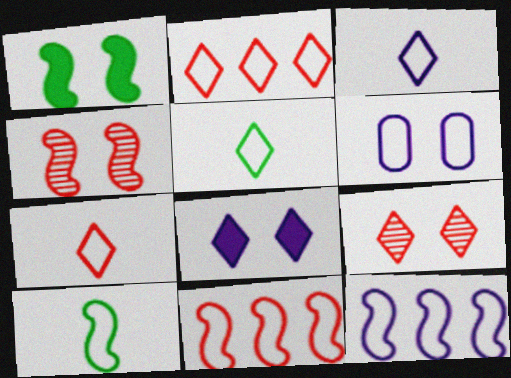[[1, 6, 9], 
[2, 6, 10], 
[3, 5, 7], 
[3, 6, 12], 
[5, 6, 11]]